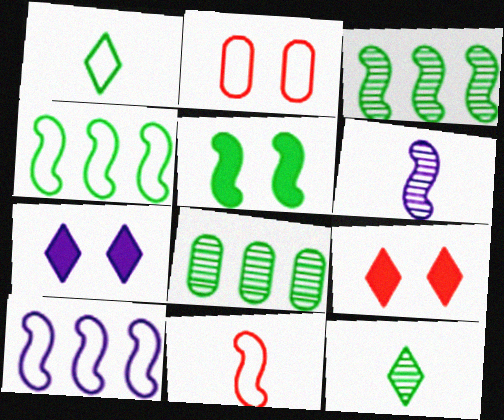[[1, 2, 10], 
[1, 5, 8], 
[7, 8, 11]]